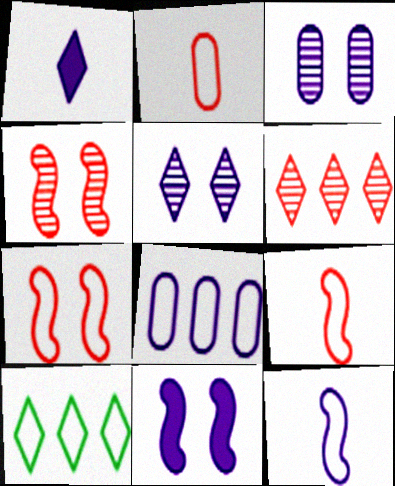[]